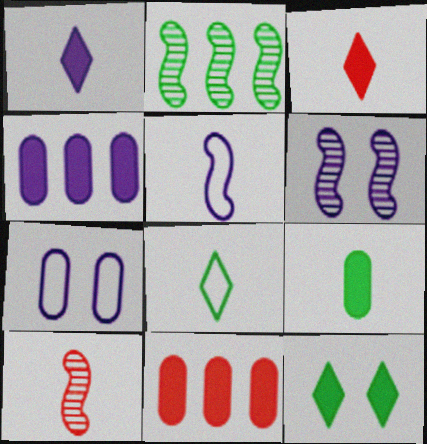[[2, 3, 7], 
[2, 6, 10], 
[6, 8, 11]]